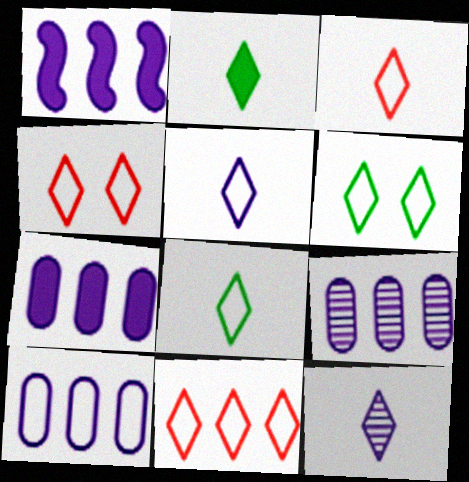[[2, 3, 12], 
[3, 4, 11], 
[3, 5, 8], 
[5, 6, 11], 
[7, 9, 10]]